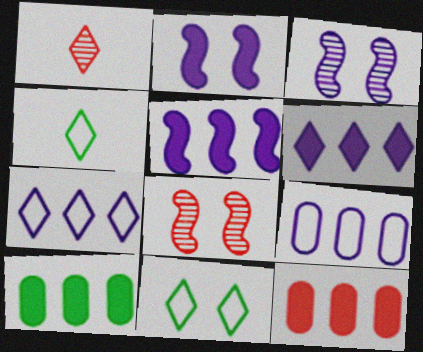[[1, 6, 11], 
[3, 4, 12]]